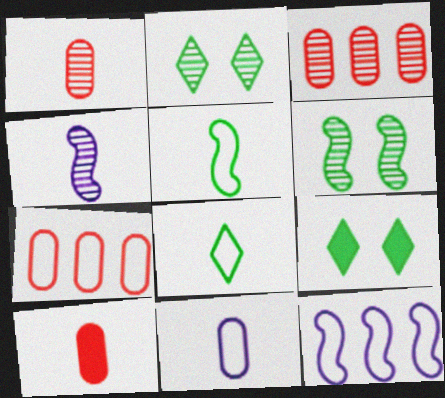[[1, 9, 12], 
[2, 3, 4], 
[2, 10, 12], 
[4, 7, 9], 
[4, 8, 10]]